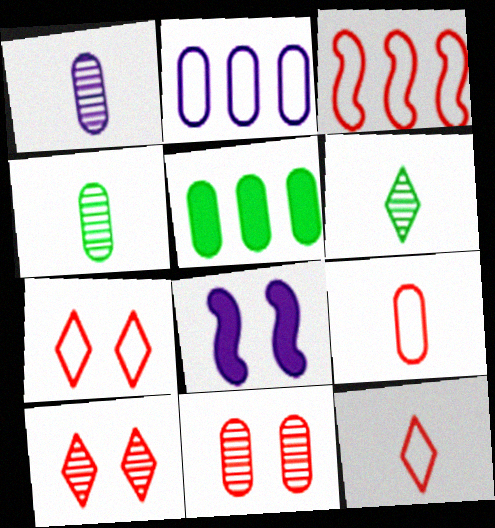[[3, 7, 9]]